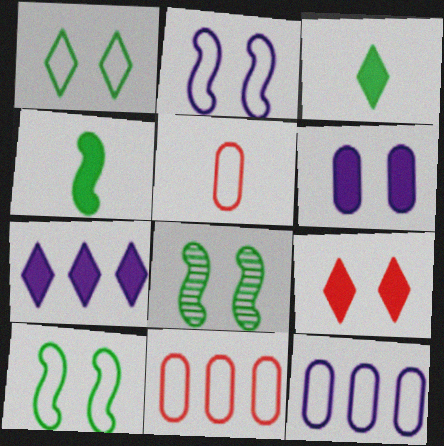[[3, 7, 9], 
[5, 7, 8]]